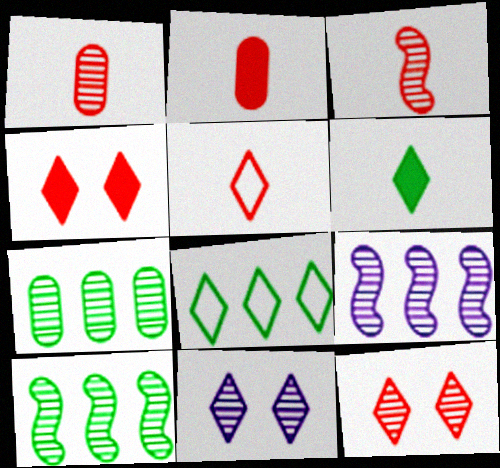[[1, 10, 11], 
[2, 3, 5], 
[3, 7, 11]]